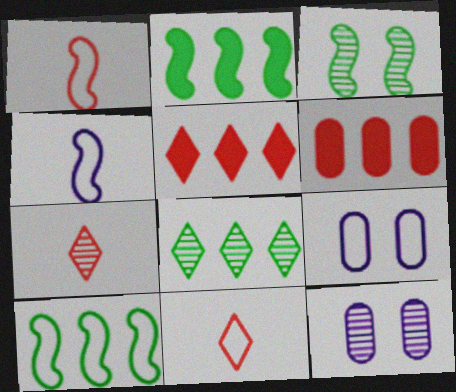[[2, 7, 9], 
[2, 11, 12], 
[9, 10, 11]]